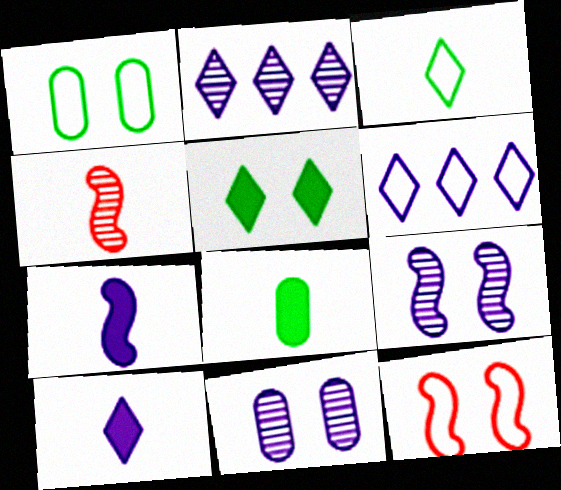[[2, 8, 12], 
[5, 11, 12], 
[6, 7, 11]]